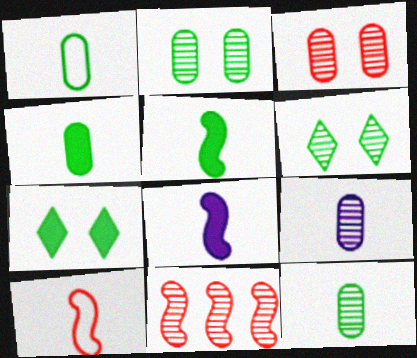[[1, 4, 12], 
[6, 9, 11]]